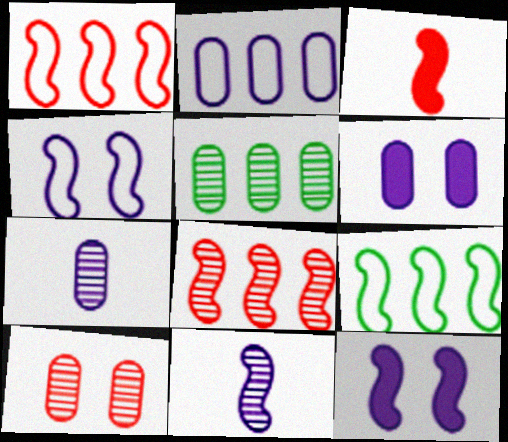[[2, 6, 7], 
[5, 7, 10]]